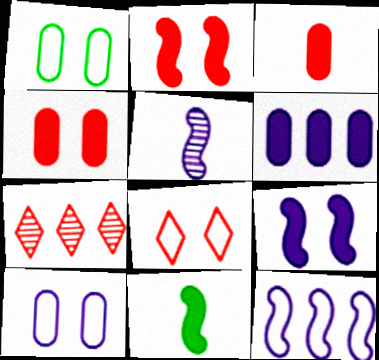[[5, 9, 12], 
[7, 10, 11]]